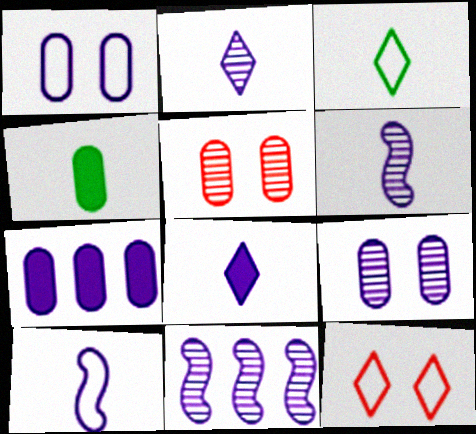[[1, 8, 11], 
[2, 9, 11], 
[4, 11, 12]]